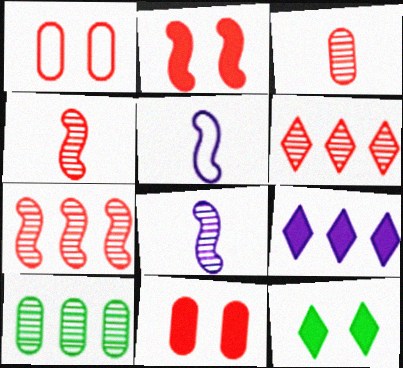[]